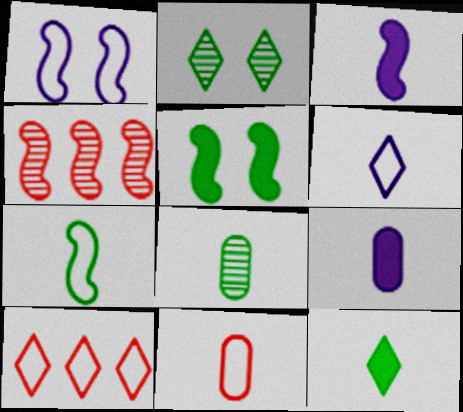[[6, 7, 11], 
[7, 8, 12], 
[8, 9, 11]]